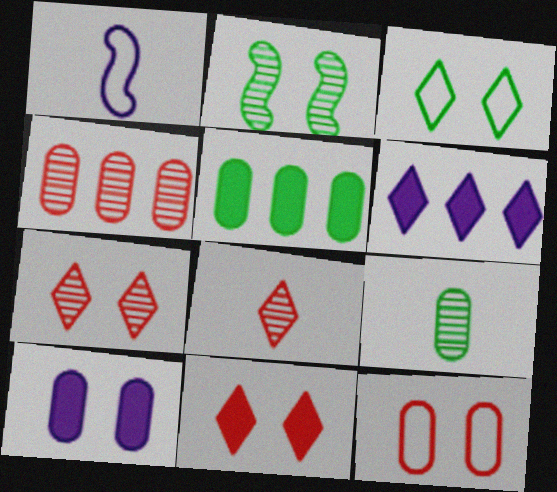[[1, 5, 7], 
[3, 6, 8]]